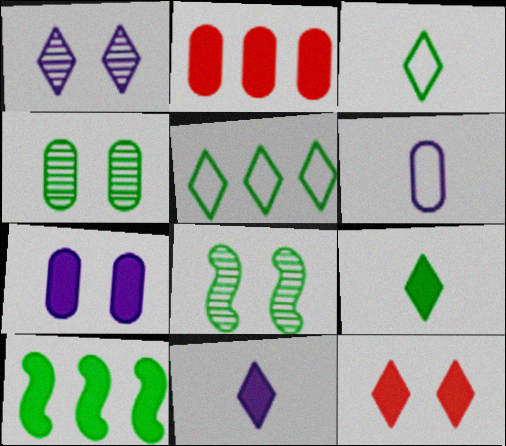[[2, 4, 6], 
[3, 4, 10]]